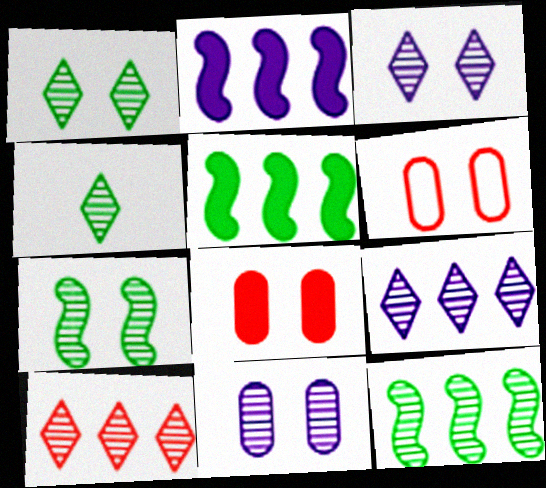[[2, 4, 6], 
[3, 4, 10]]